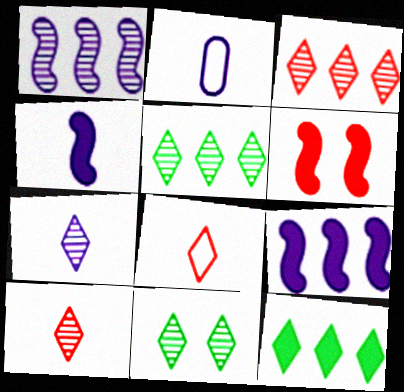[[2, 4, 7], 
[2, 5, 6], 
[3, 7, 11]]